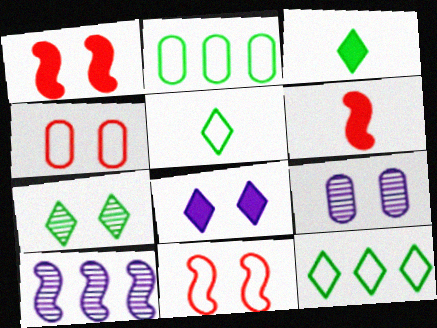[[3, 4, 10], 
[3, 7, 12], 
[6, 9, 12]]